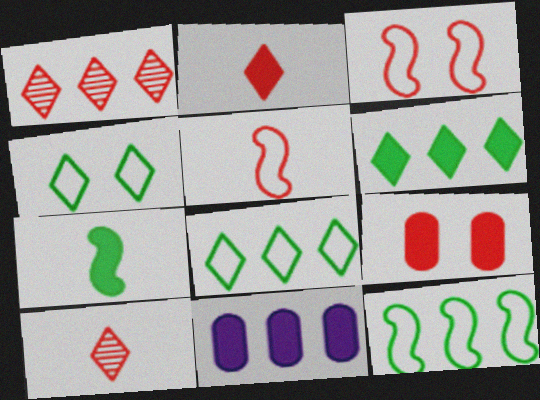[[1, 5, 9], 
[1, 11, 12]]